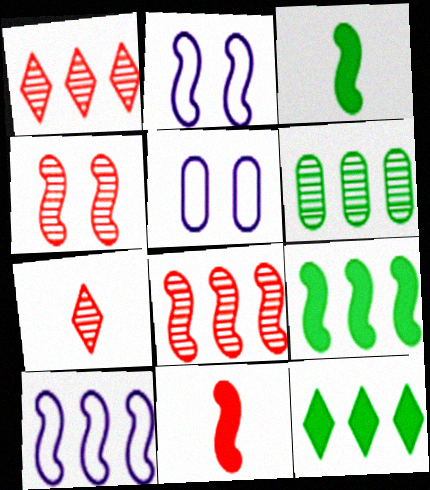[[1, 3, 5], 
[2, 3, 8], 
[3, 4, 10], 
[5, 7, 9], 
[8, 9, 10]]